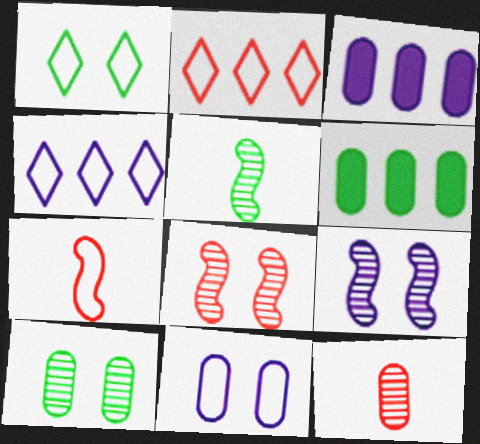[[1, 5, 6], 
[6, 11, 12]]